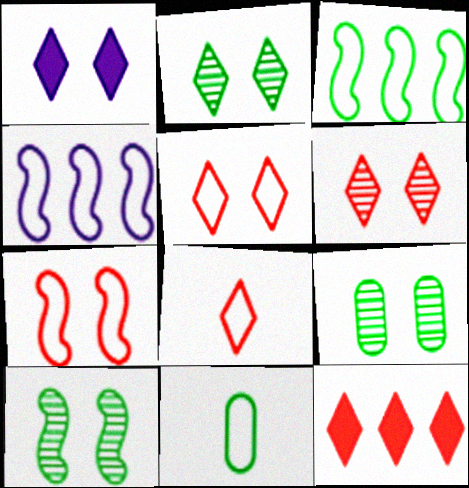[[1, 2, 5], 
[1, 7, 9], 
[2, 9, 10], 
[4, 5, 11], 
[6, 8, 12]]